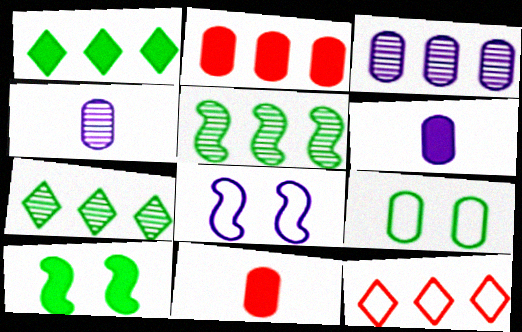[[2, 4, 9], 
[3, 9, 11], 
[4, 10, 12], 
[7, 8, 11]]